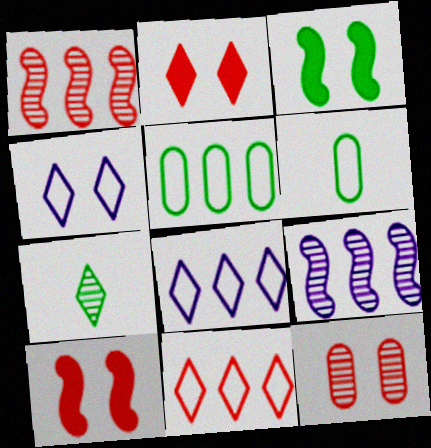[[2, 6, 9], 
[2, 7, 8], 
[3, 4, 12], 
[3, 5, 7], 
[7, 9, 12]]